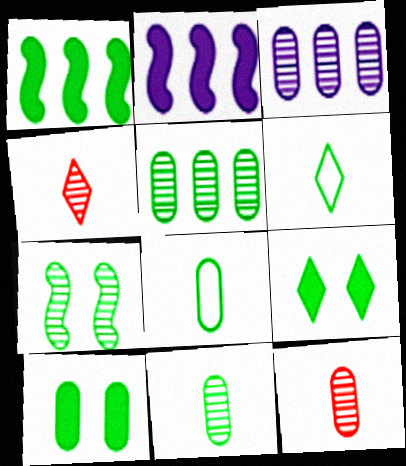[[3, 4, 7], 
[5, 8, 10]]